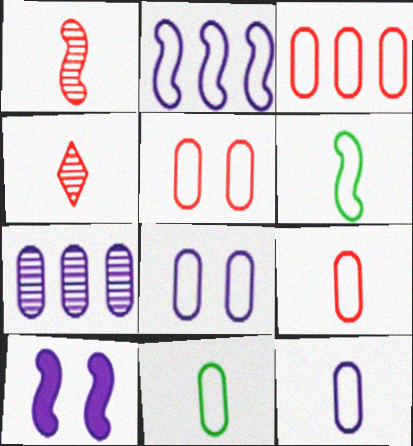[[3, 5, 9], 
[3, 8, 11], 
[9, 11, 12]]